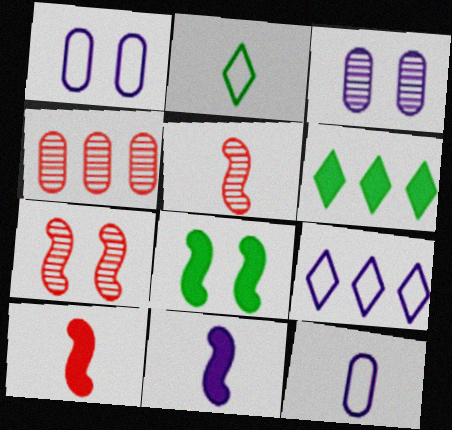[[1, 5, 6], 
[3, 9, 11], 
[6, 7, 12]]